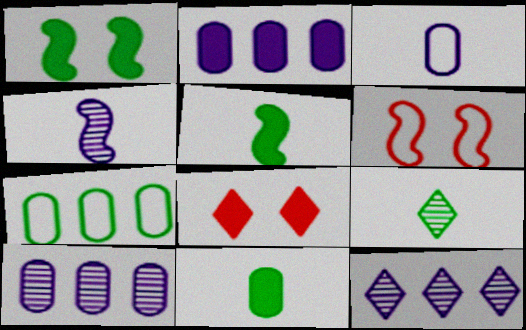[[1, 7, 9], 
[2, 5, 8], 
[2, 6, 9], 
[4, 7, 8], 
[6, 11, 12]]